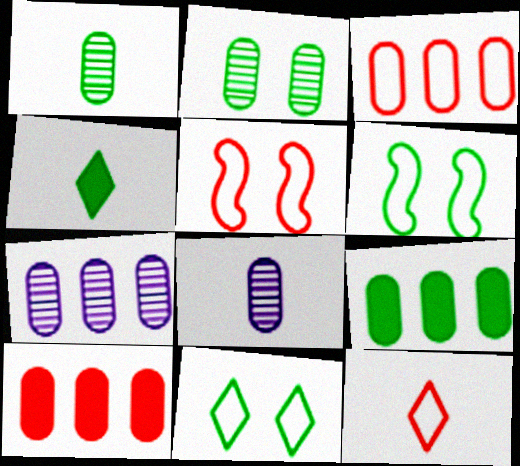[[3, 5, 12], 
[3, 7, 9], 
[4, 5, 7]]